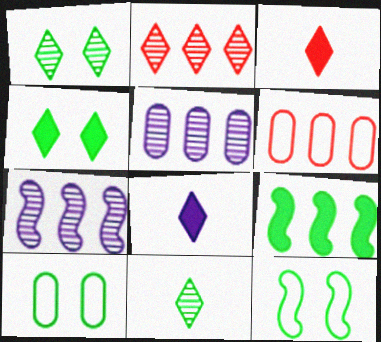[[3, 5, 12], 
[3, 7, 10], 
[9, 10, 11]]